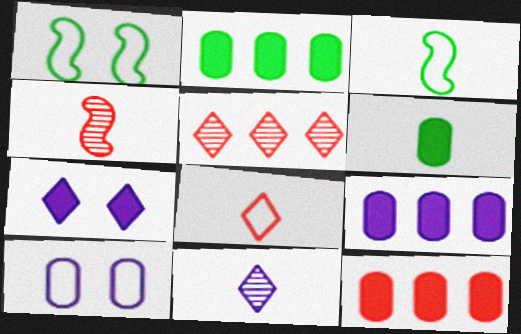[[1, 11, 12], 
[2, 9, 12]]